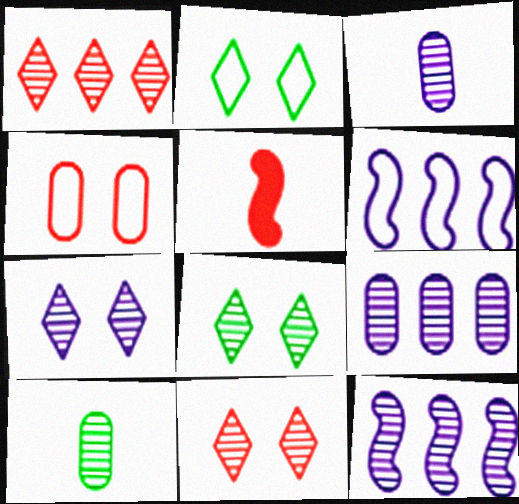[[1, 4, 5], 
[2, 5, 9], 
[3, 7, 12], 
[7, 8, 11], 
[10, 11, 12]]